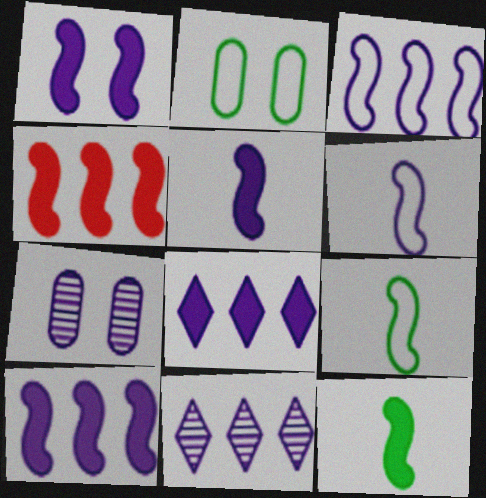[[1, 4, 12], 
[1, 5, 10], 
[6, 7, 8]]